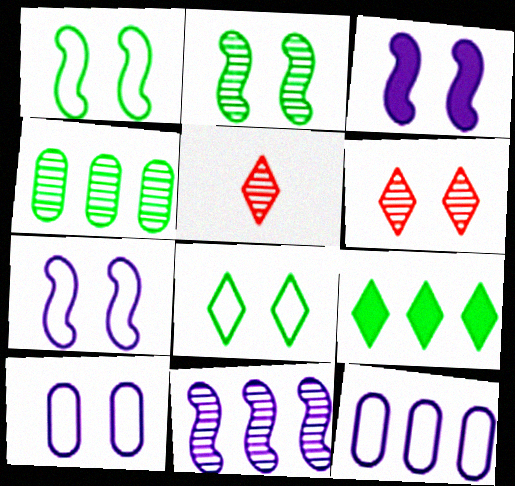[]